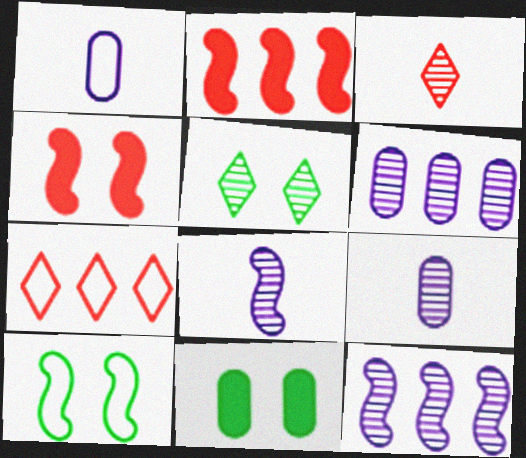[[1, 2, 5], 
[1, 7, 10], 
[2, 8, 10], 
[5, 10, 11], 
[7, 8, 11]]